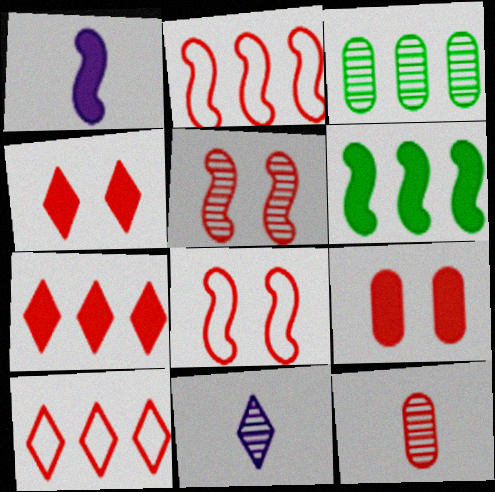[[2, 4, 12], 
[3, 5, 11], 
[7, 8, 12]]